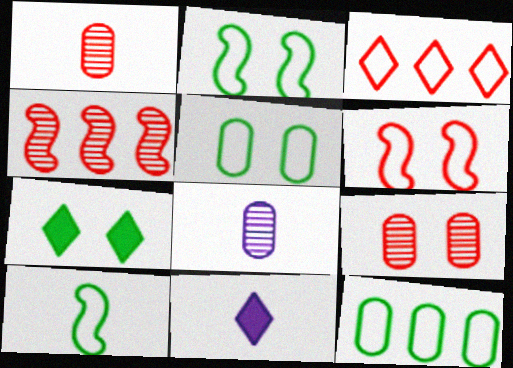[[1, 10, 11], 
[4, 5, 11]]